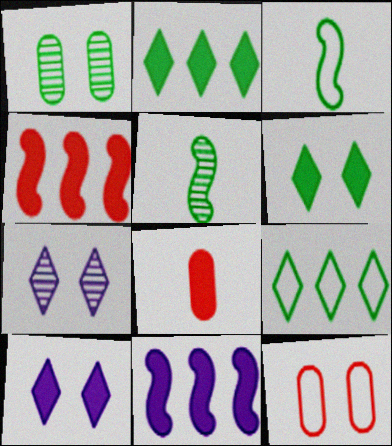[[1, 2, 3], 
[6, 8, 11]]